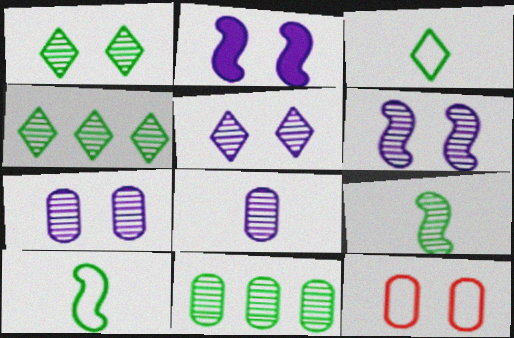[[1, 2, 12], 
[1, 9, 11], 
[5, 6, 7]]